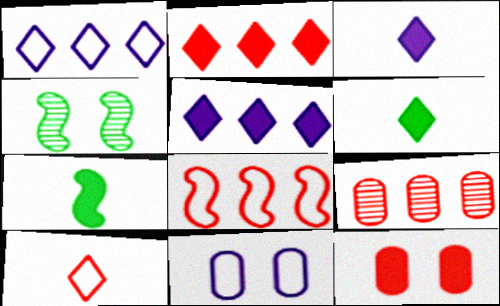[[2, 8, 9], 
[5, 7, 12]]